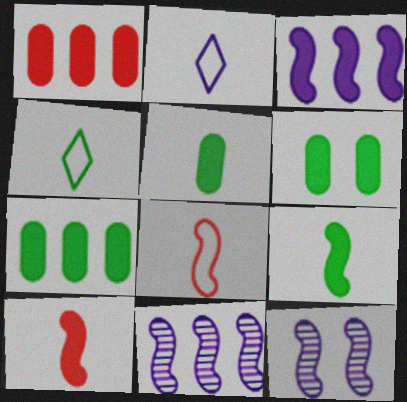[[1, 4, 12], 
[5, 6, 7]]